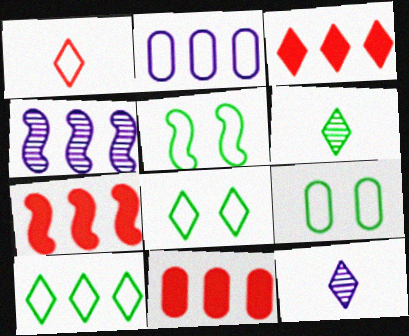[[1, 2, 5], 
[3, 7, 11], 
[3, 8, 12], 
[4, 10, 11], 
[5, 8, 9], 
[5, 11, 12], 
[7, 9, 12]]